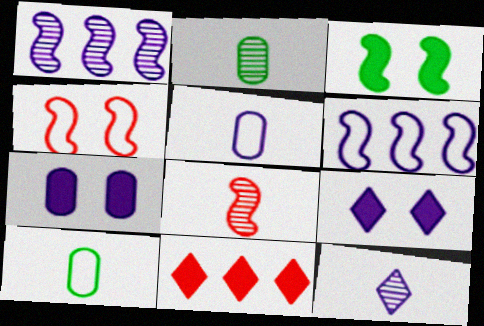[[1, 5, 9], 
[2, 8, 12], 
[3, 6, 8], 
[6, 7, 12]]